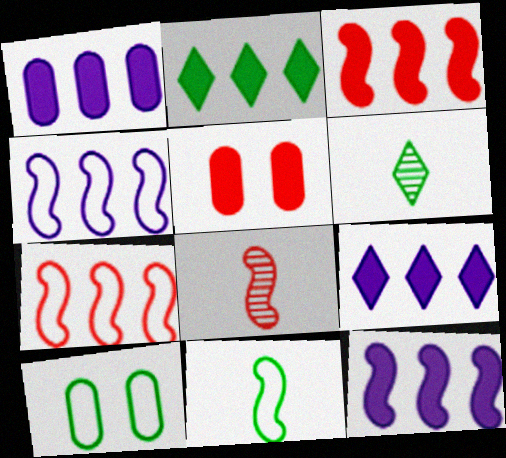[[1, 2, 3], 
[1, 9, 12], 
[4, 5, 6], 
[8, 9, 10]]